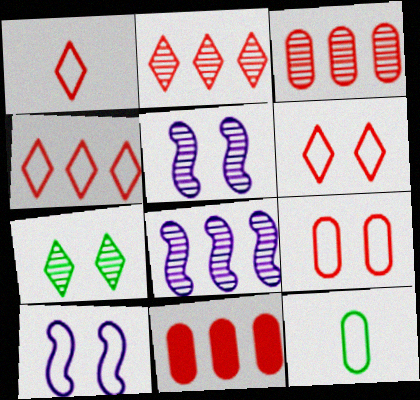[[1, 4, 6], 
[4, 10, 12]]